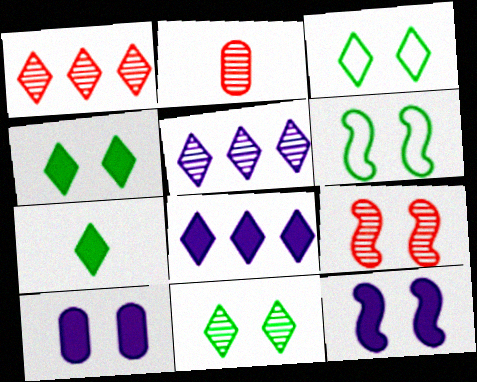[[1, 2, 9], 
[2, 6, 8], 
[3, 4, 11], 
[3, 9, 10], 
[6, 9, 12]]